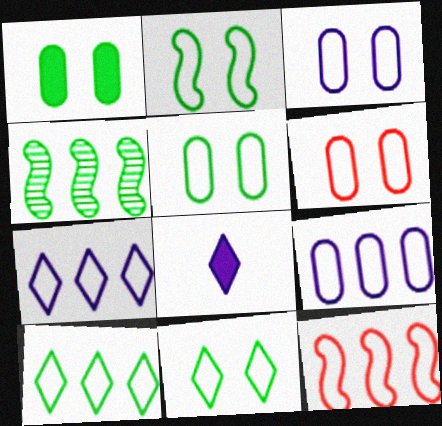[[2, 5, 11], 
[3, 5, 6], 
[4, 6, 8], 
[9, 10, 12]]